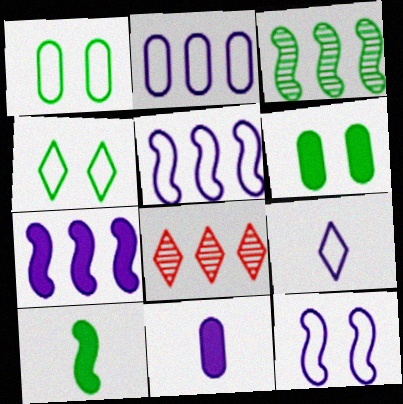[[2, 9, 12]]